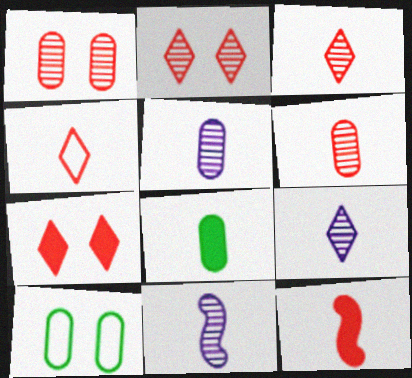[[4, 6, 12], 
[4, 8, 11], 
[5, 9, 11]]